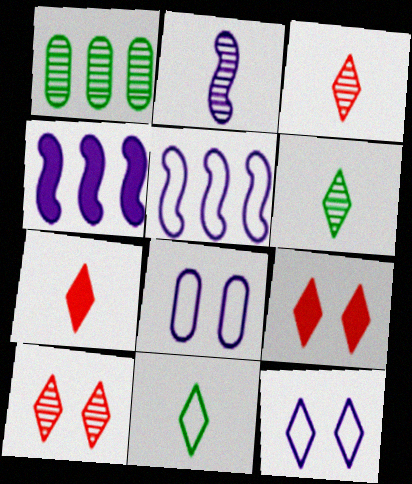[[1, 2, 10]]